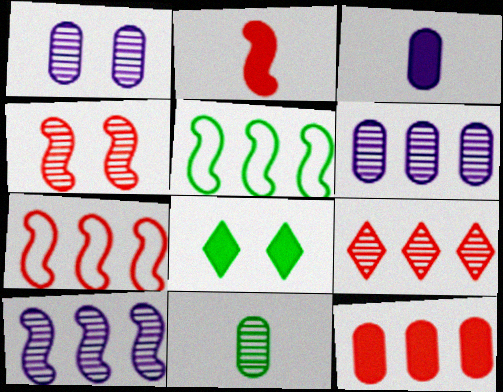[[2, 4, 7], 
[5, 8, 11], 
[7, 9, 12]]